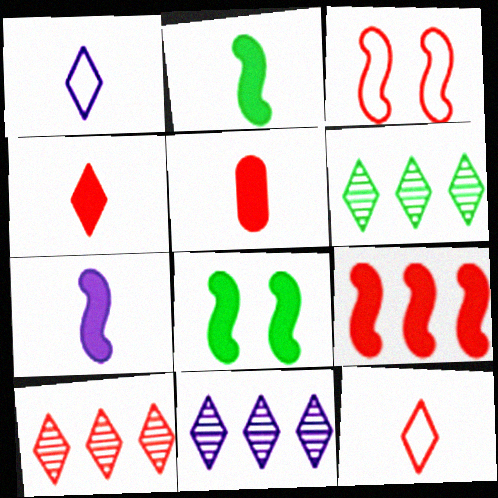[[3, 5, 10], 
[6, 10, 11], 
[7, 8, 9]]